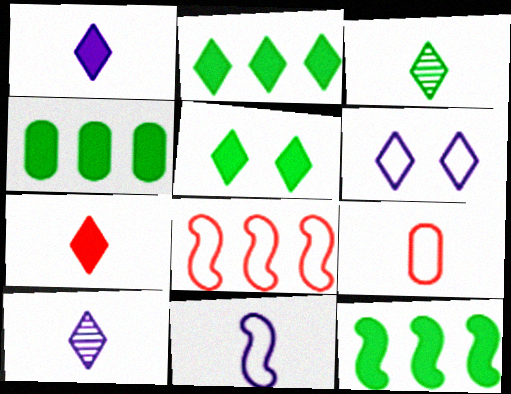[[2, 4, 12]]